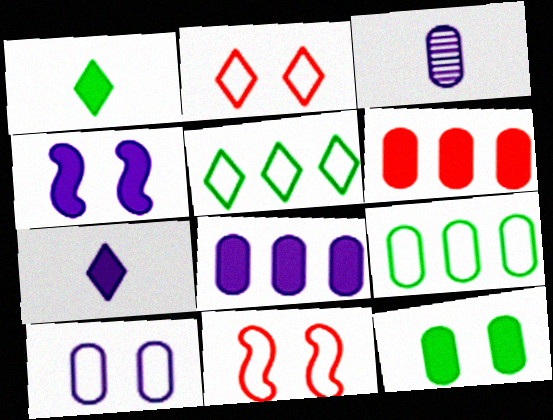[[1, 4, 6], 
[3, 8, 10], 
[4, 7, 8]]